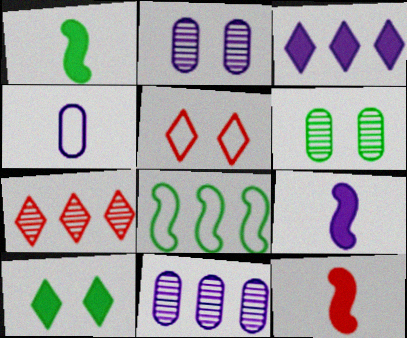[[1, 5, 11], 
[1, 9, 12], 
[4, 5, 8]]